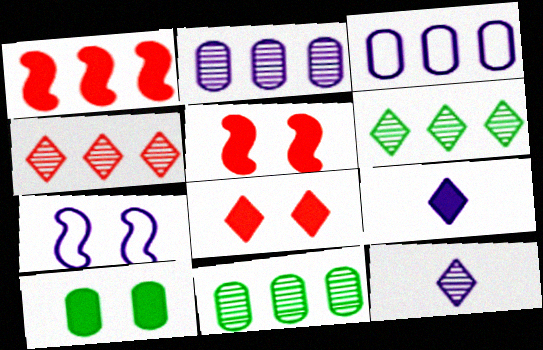[[1, 3, 6], 
[1, 9, 10], 
[2, 7, 9]]